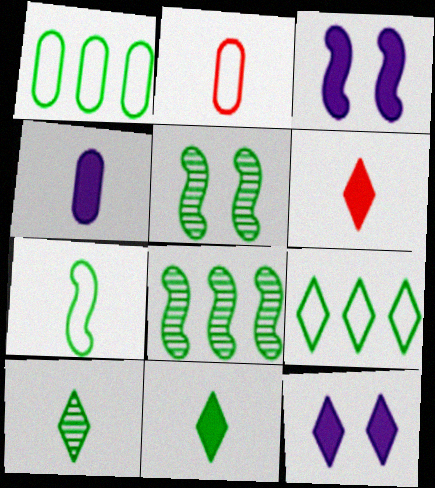[[1, 5, 11], 
[2, 8, 12]]